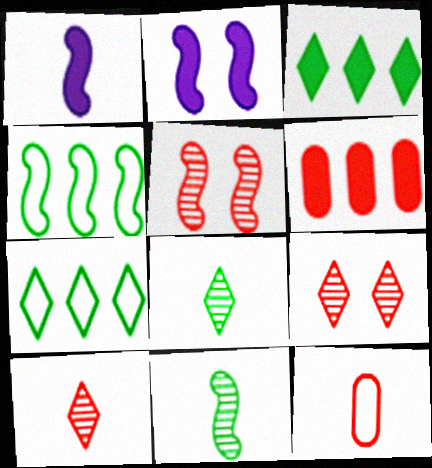[[1, 4, 5], 
[1, 8, 12]]